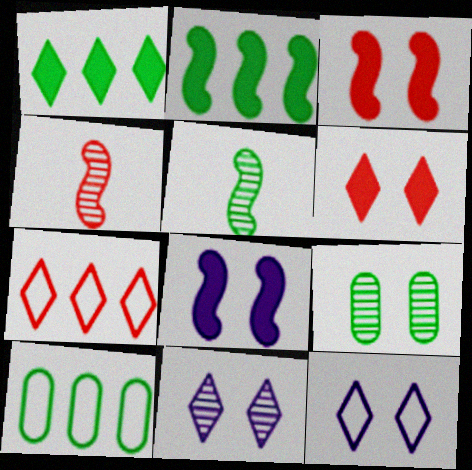[[3, 9, 12]]